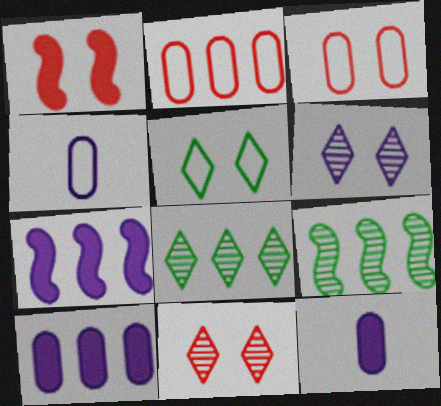[[1, 3, 11], 
[1, 4, 8], 
[2, 7, 8], 
[4, 6, 7]]